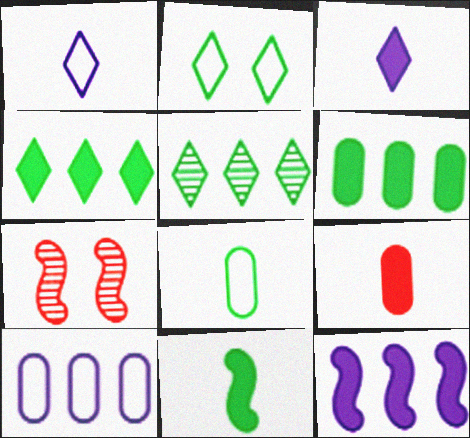[[1, 6, 7], 
[3, 9, 11]]